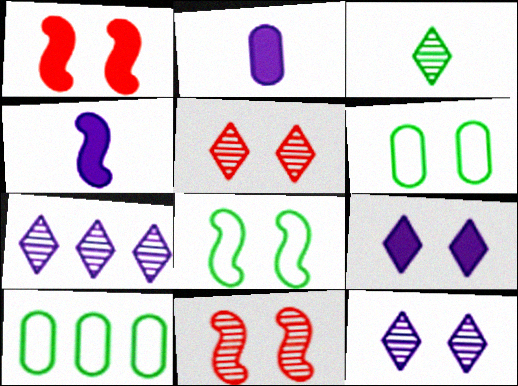[[1, 6, 12], 
[3, 5, 7], 
[4, 5, 10], 
[6, 9, 11]]